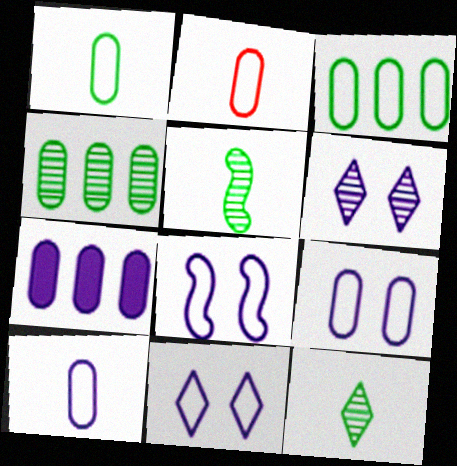[[1, 2, 10], 
[2, 3, 9], 
[8, 9, 11]]